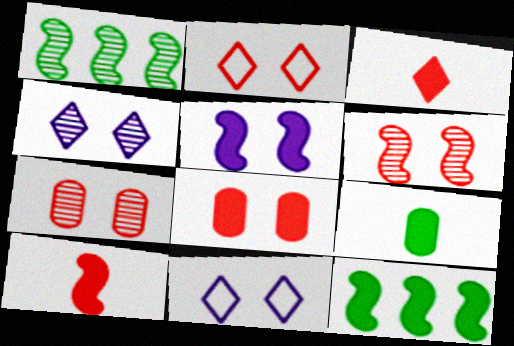[[2, 6, 8], 
[5, 10, 12]]